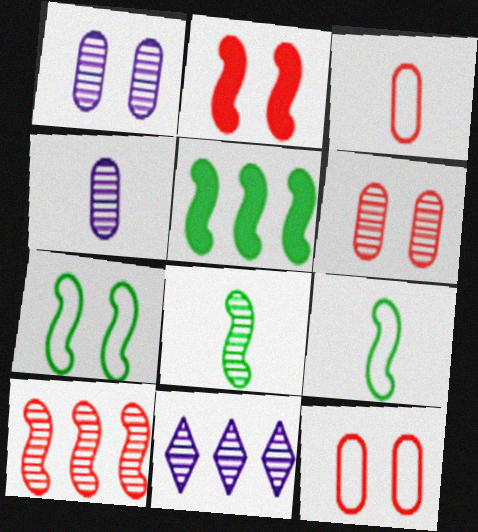[[5, 7, 8], 
[6, 8, 11]]